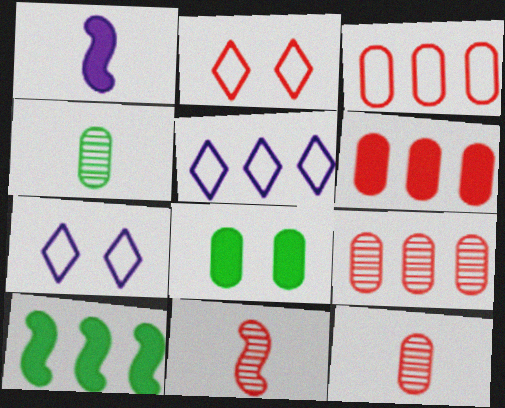[[2, 6, 11], 
[3, 6, 9], 
[5, 8, 11], 
[5, 9, 10], 
[7, 10, 12]]